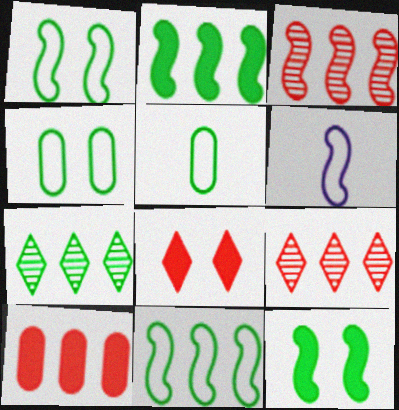[[3, 6, 12], 
[5, 7, 12]]